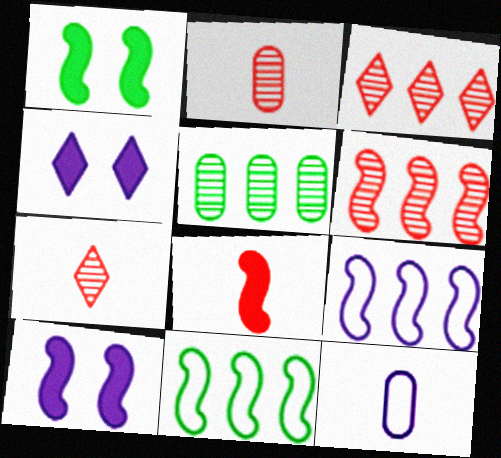[[1, 3, 12], 
[2, 4, 11]]